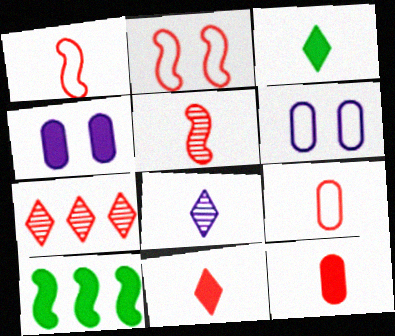[[2, 7, 12], 
[4, 10, 11], 
[5, 9, 11]]